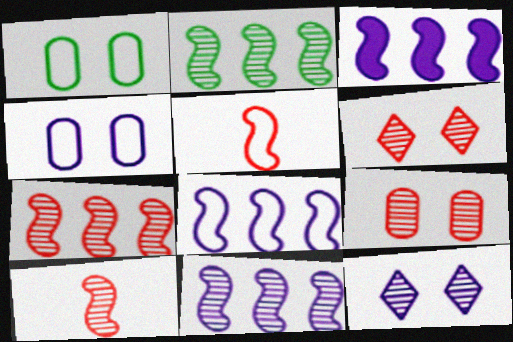[[2, 7, 11], 
[3, 8, 11]]